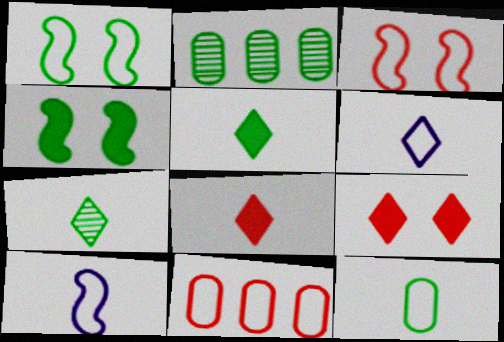[[1, 2, 5], 
[1, 6, 11], 
[2, 9, 10], 
[6, 7, 8]]